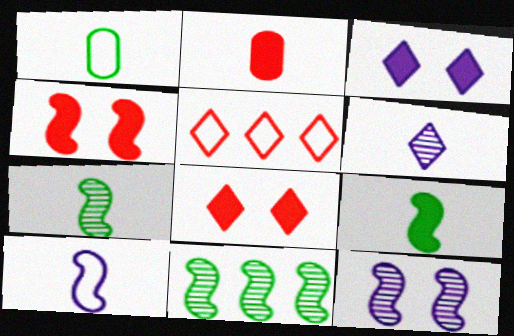[[4, 10, 11]]